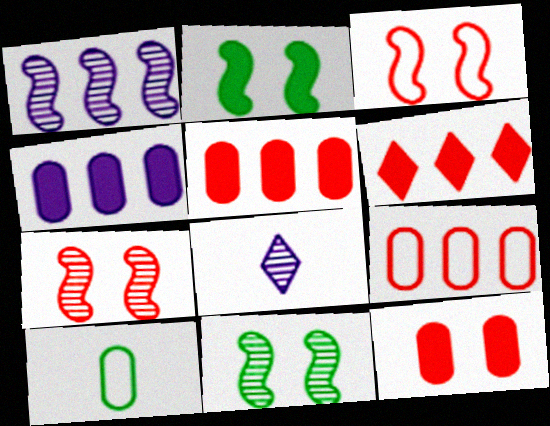[[2, 8, 9]]